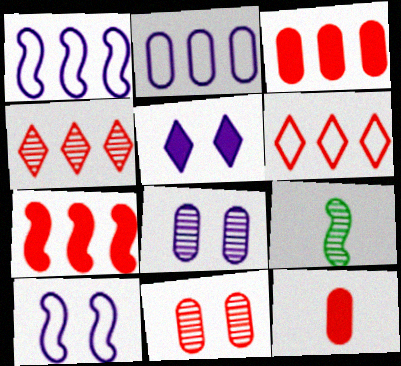[[4, 8, 9], 
[5, 8, 10], 
[7, 9, 10]]